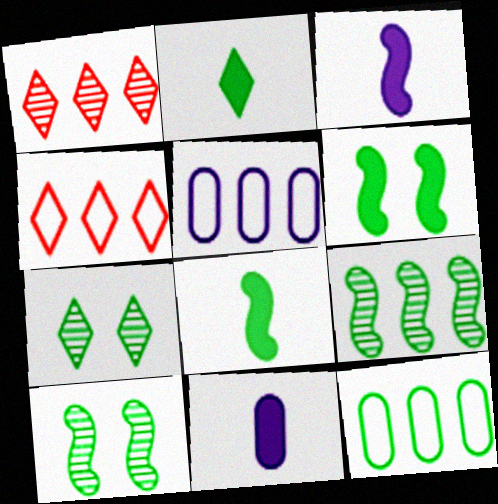[[2, 10, 12], 
[4, 10, 11], 
[7, 8, 12]]